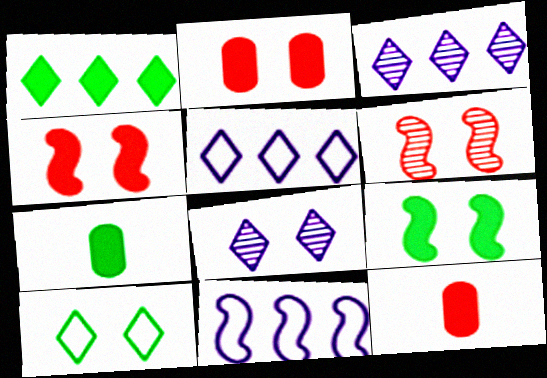[[1, 7, 9], 
[5, 6, 7]]